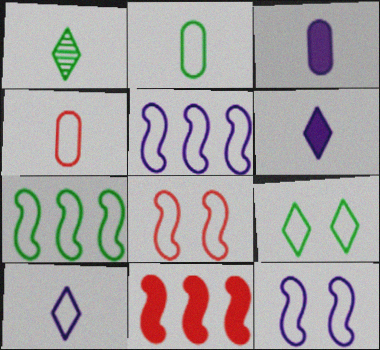[[2, 7, 9], 
[4, 5, 9]]